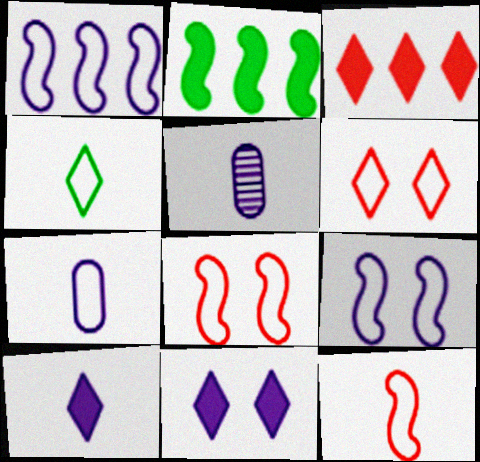[[1, 5, 11], 
[2, 5, 6], 
[4, 7, 12]]